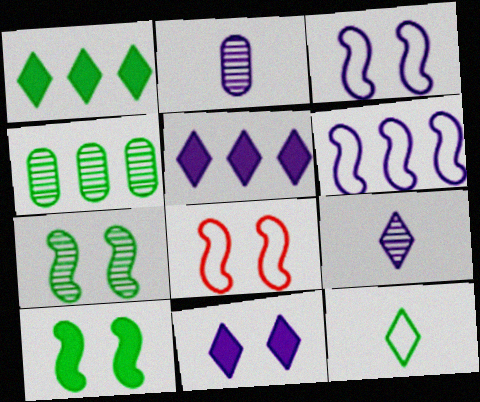[[1, 2, 8], 
[2, 3, 5], 
[2, 6, 11], 
[4, 10, 12]]